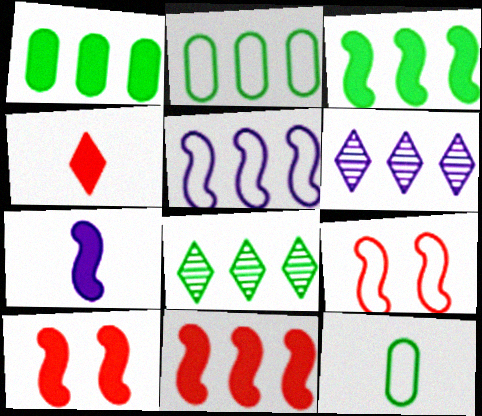[[2, 3, 8], 
[2, 6, 11], 
[3, 7, 10], 
[6, 10, 12]]